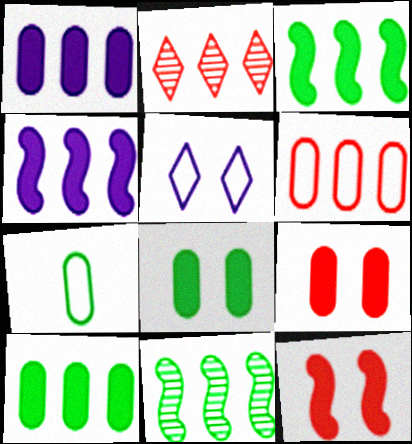[]